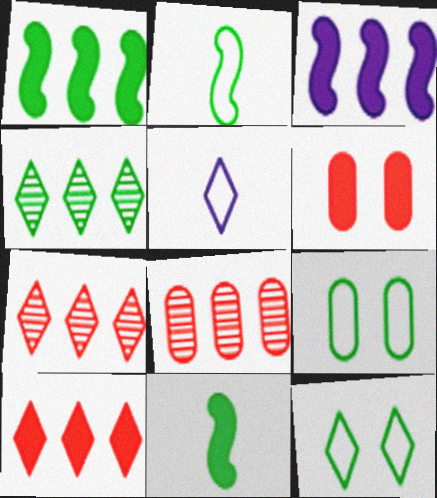[[4, 9, 11]]